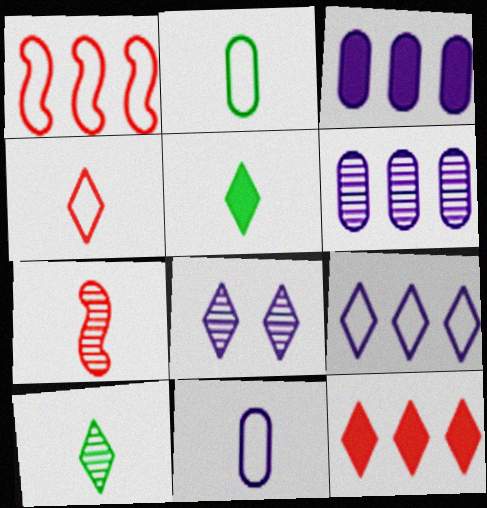[[5, 7, 11]]